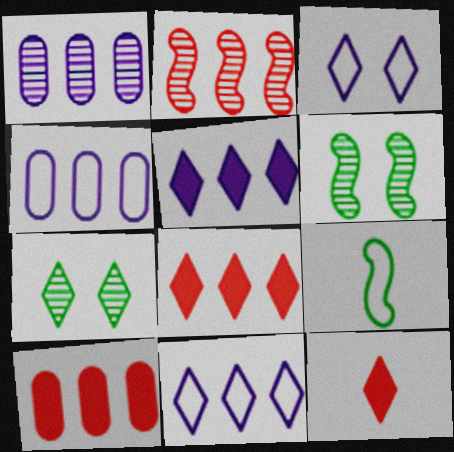[[4, 6, 12], 
[7, 11, 12]]